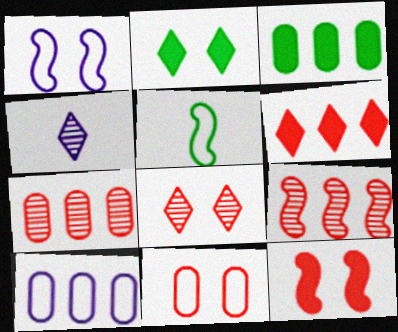[[3, 7, 10], 
[8, 11, 12]]